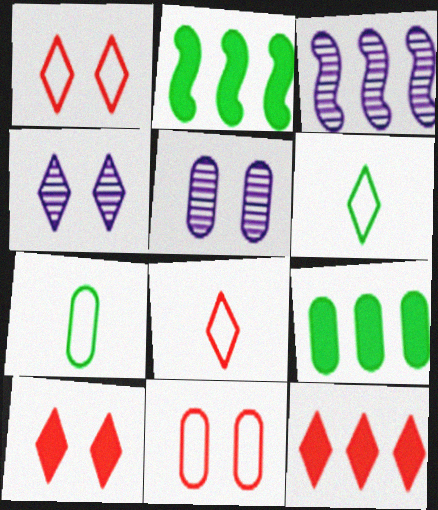[[2, 5, 8], 
[3, 7, 10], 
[4, 6, 12]]